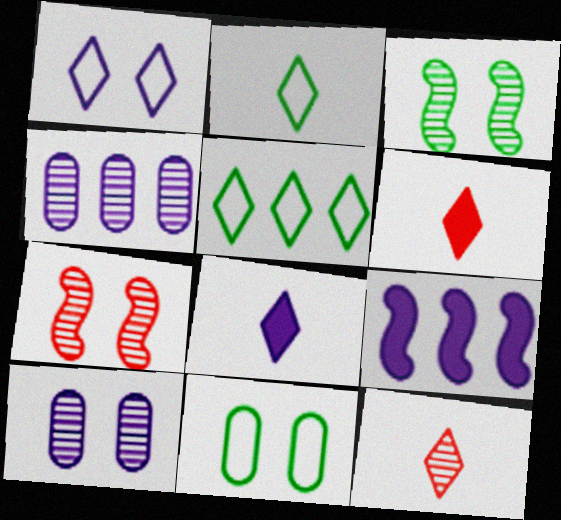[[2, 8, 12], 
[3, 4, 12], 
[9, 11, 12]]